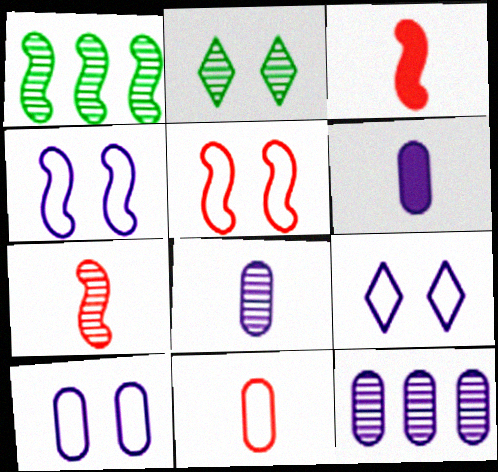[[1, 3, 4], 
[2, 7, 12], 
[4, 9, 10], 
[6, 10, 12]]